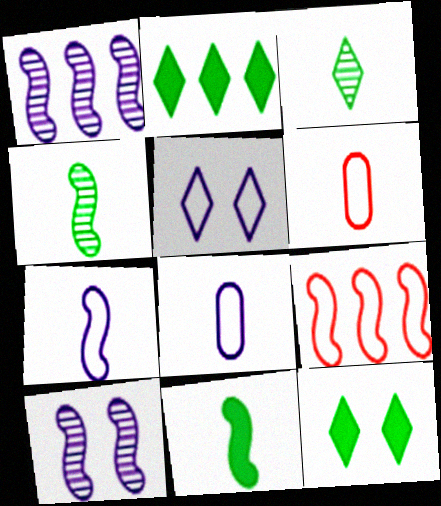[[1, 6, 12], 
[2, 6, 10], 
[9, 10, 11]]